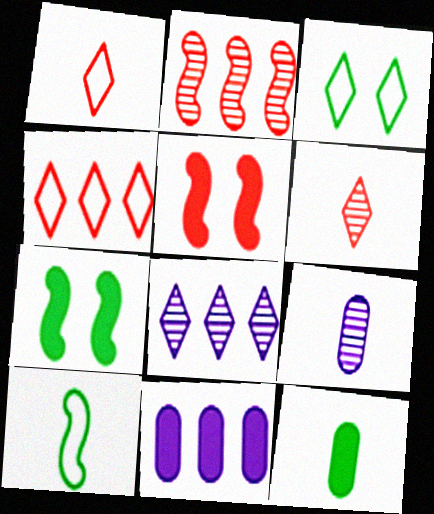[[4, 7, 9]]